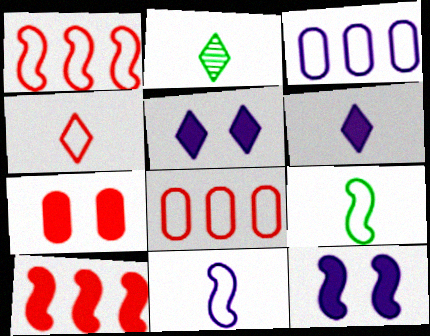[[2, 4, 6], 
[2, 8, 12]]